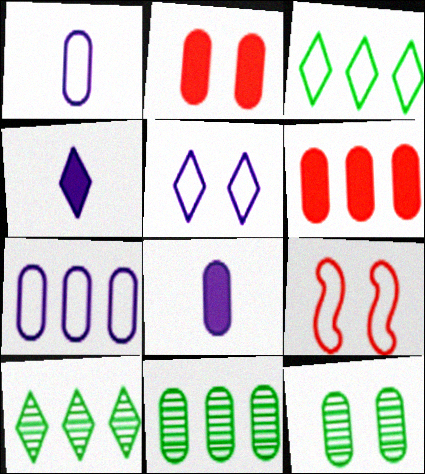[[1, 2, 11], 
[1, 3, 9], 
[1, 6, 12], 
[4, 9, 11], 
[6, 7, 11], 
[8, 9, 10]]